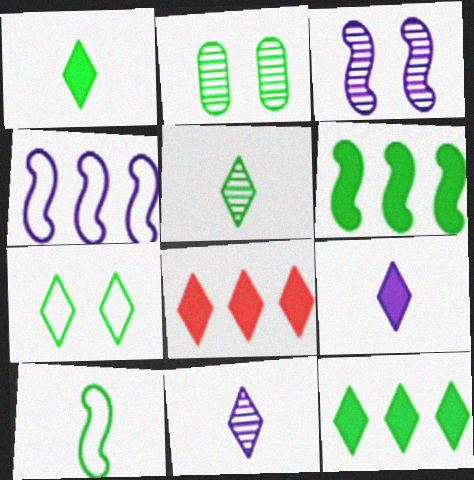[[2, 10, 12], 
[5, 7, 12], 
[7, 8, 11]]